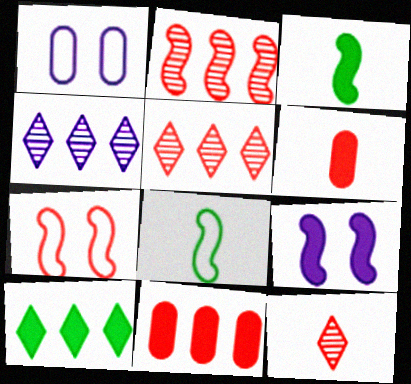[[1, 3, 5], 
[2, 8, 9], 
[5, 6, 7], 
[6, 9, 10], 
[7, 11, 12]]